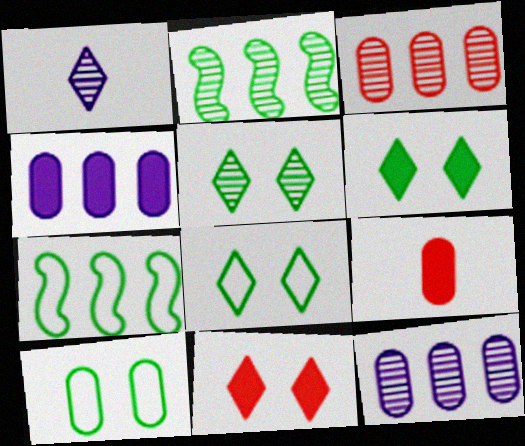[[5, 6, 8], 
[9, 10, 12]]